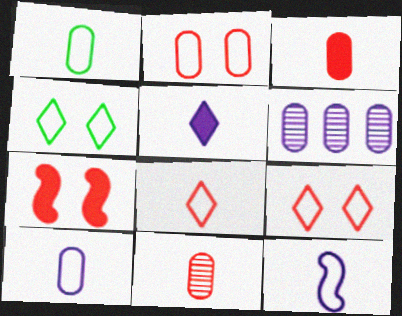[[1, 8, 12]]